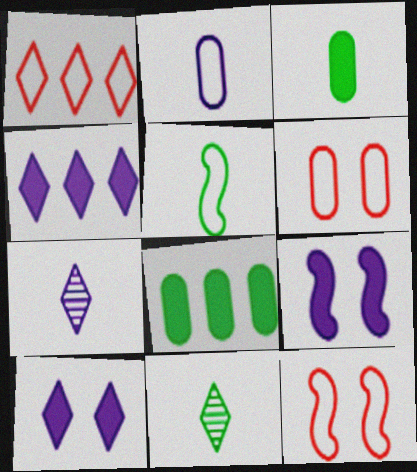[[1, 10, 11], 
[3, 5, 11], 
[7, 8, 12]]